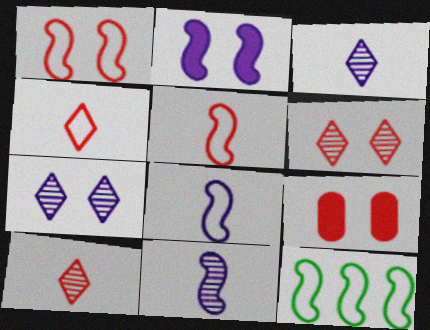[[1, 6, 9], 
[1, 8, 12], 
[3, 9, 12]]